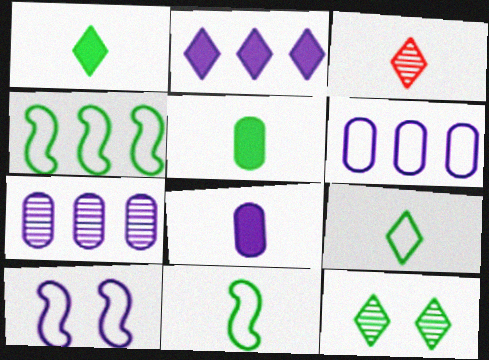[[3, 8, 11], 
[4, 5, 12]]